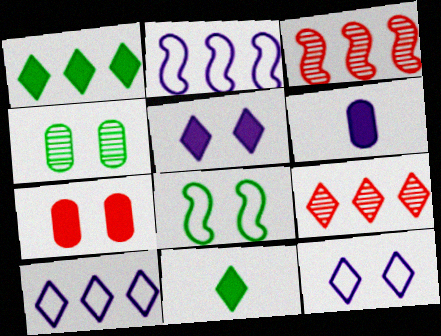[[1, 9, 10], 
[6, 8, 9], 
[9, 11, 12]]